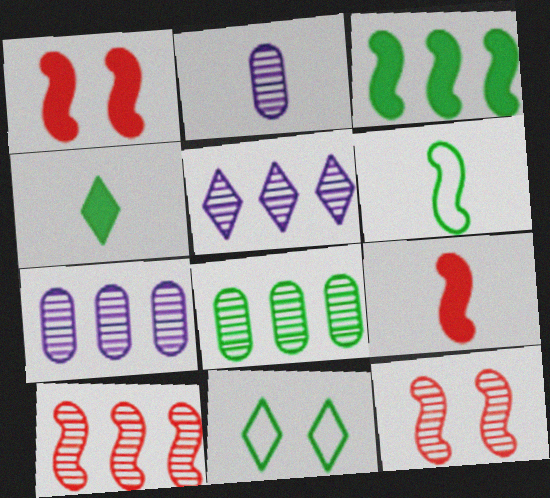[[5, 8, 10], 
[7, 9, 11]]